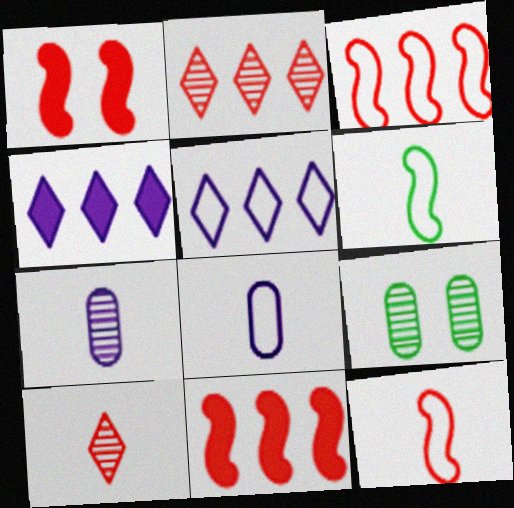[[4, 9, 12]]